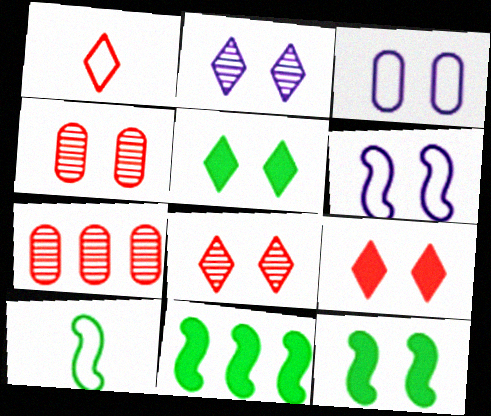[[3, 8, 12], 
[4, 5, 6]]